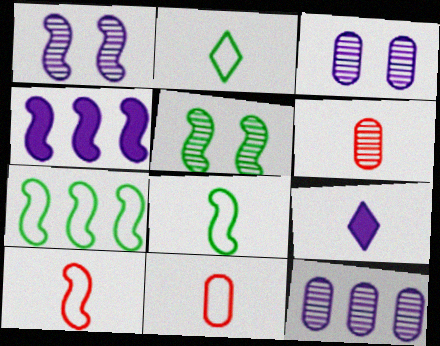[[4, 5, 10], 
[6, 8, 9]]